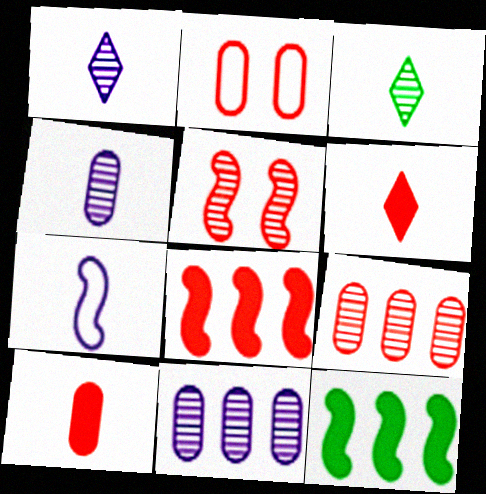[[1, 2, 12], 
[2, 9, 10], 
[3, 5, 11], 
[3, 7, 10], 
[5, 7, 12]]